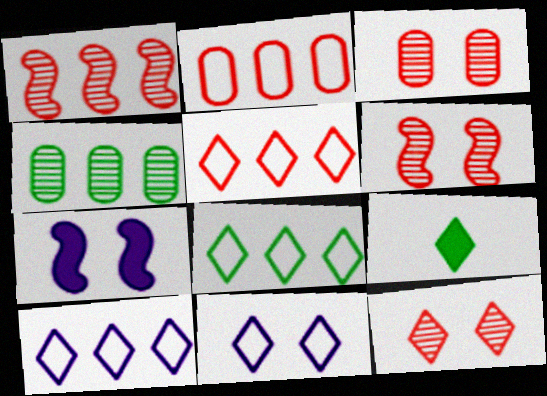[[3, 6, 12], 
[5, 8, 10], 
[9, 10, 12]]